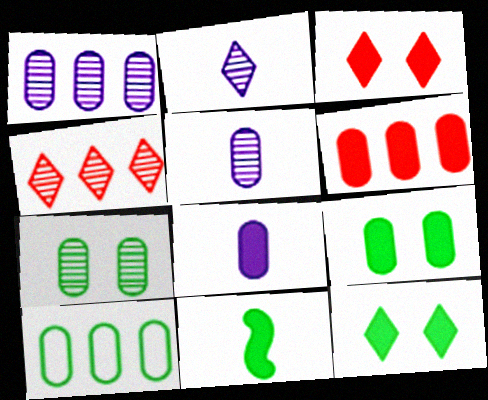[[1, 6, 10], 
[6, 8, 9]]